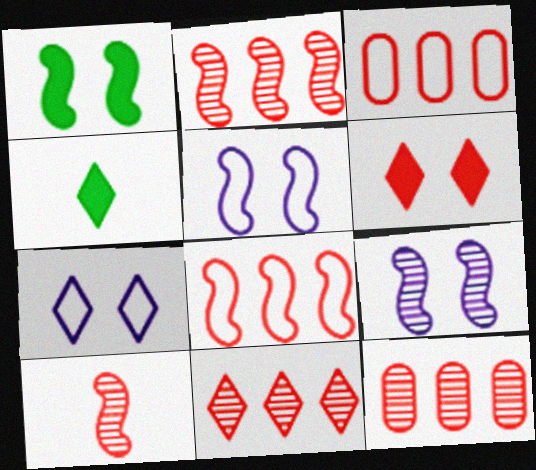[[2, 11, 12], 
[3, 4, 9], 
[3, 6, 10], 
[4, 5, 12], 
[4, 7, 11]]